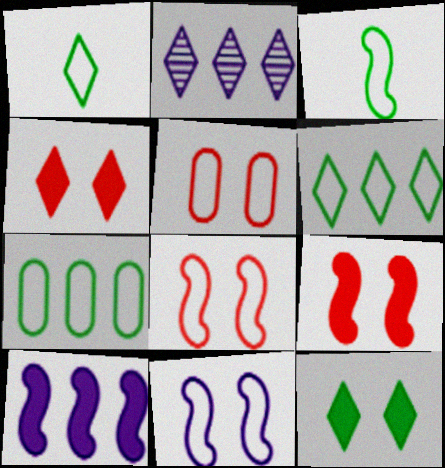[[1, 2, 4]]